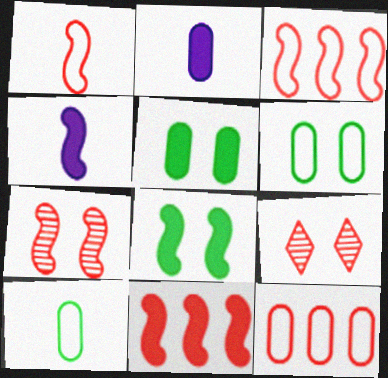[[1, 7, 11], 
[4, 8, 11]]